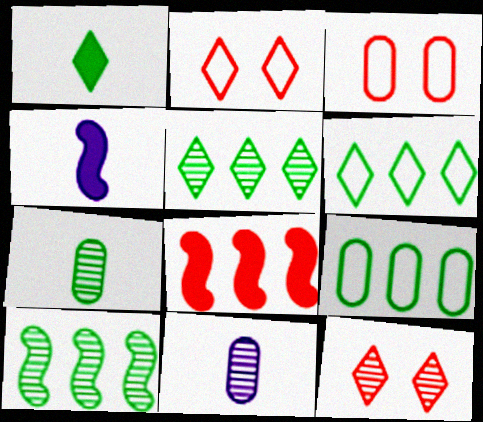[[3, 4, 5], 
[4, 9, 12], 
[10, 11, 12]]